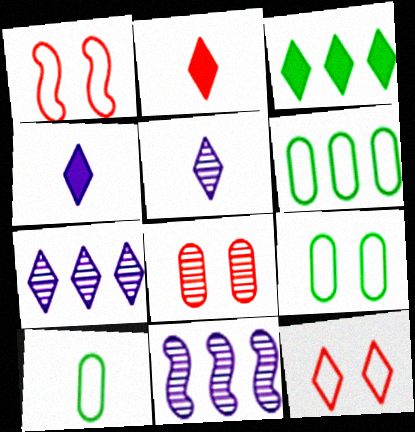[[2, 9, 11], 
[3, 5, 12], 
[6, 9, 10]]